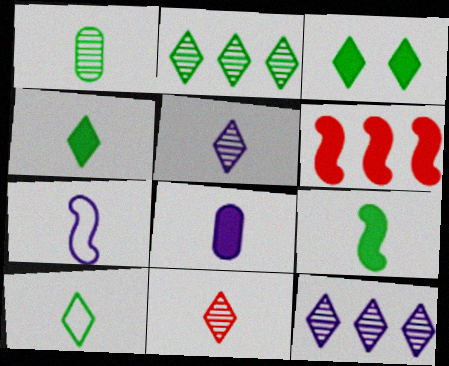[[1, 9, 10], 
[2, 3, 10], 
[3, 6, 8], 
[5, 7, 8]]